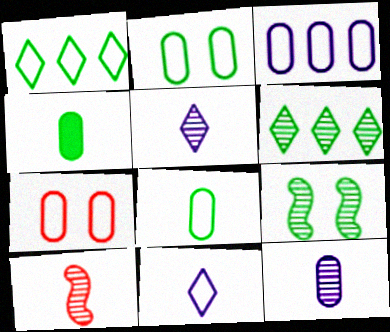[[1, 4, 9], 
[3, 7, 8], 
[4, 10, 11]]